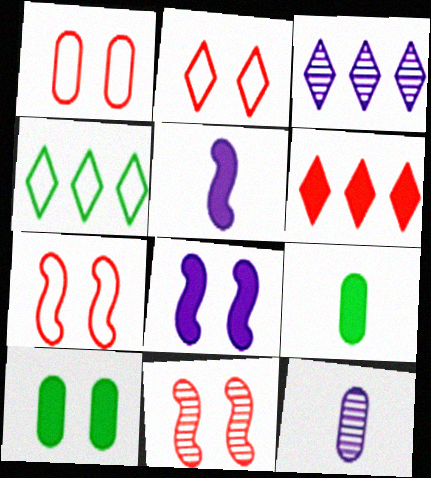[[1, 2, 7], 
[3, 4, 6], 
[3, 7, 9], 
[5, 6, 10], 
[6, 8, 9]]